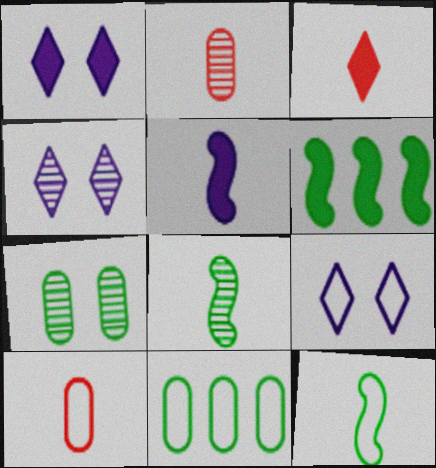[[1, 4, 9], 
[2, 6, 9], 
[4, 6, 10]]